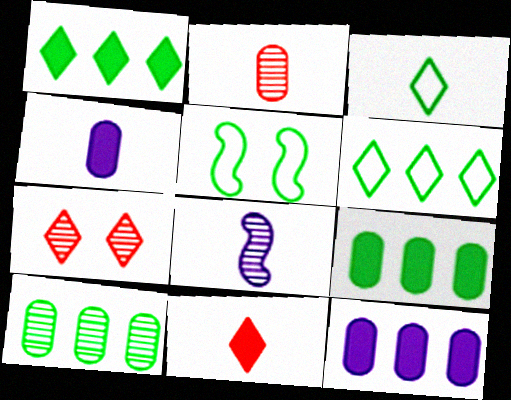[[7, 8, 10]]